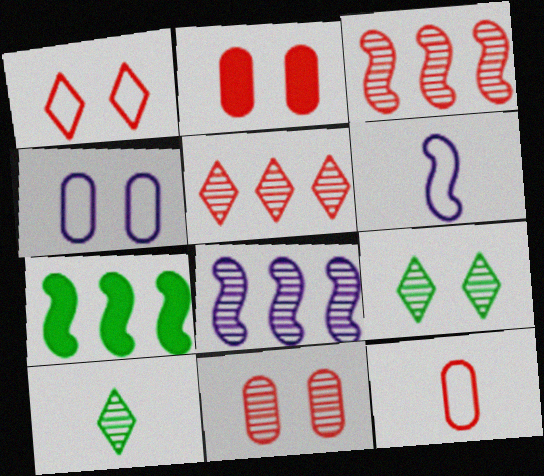[[8, 10, 11]]